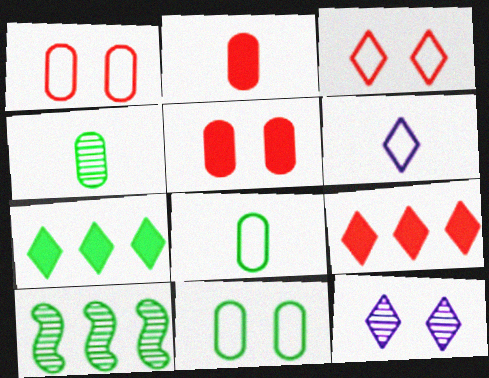[[5, 6, 10]]